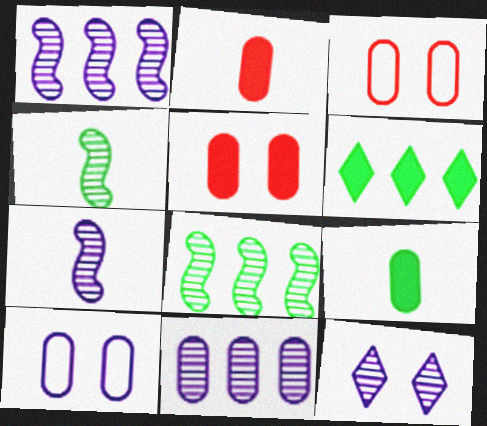[[3, 6, 7], 
[3, 9, 11], 
[7, 11, 12]]